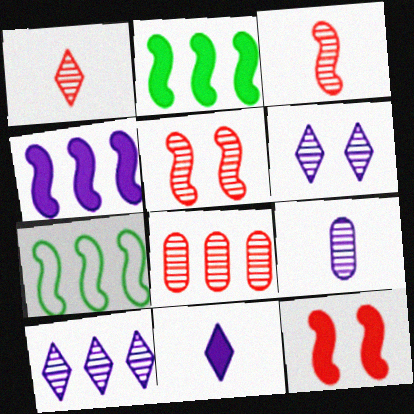[[1, 5, 8]]